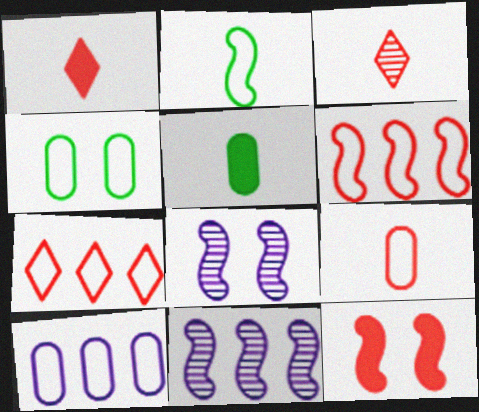[[1, 4, 11], 
[2, 11, 12], 
[4, 9, 10], 
[5, 7, 8]]